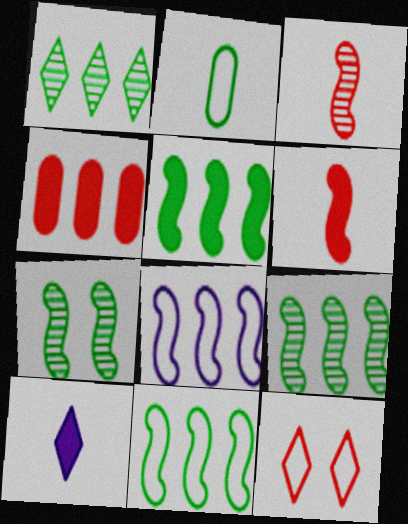[[1, 4, 8], 
[1, 10, 12], 
[2, 3, 10], 
[2, 8, 12], 
[3, 4, 12], 
[5, 9, 11], 
[6, 7, 8]]